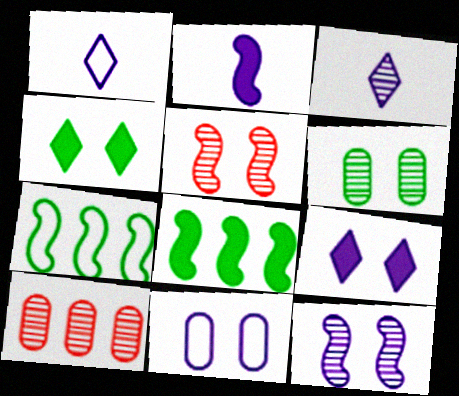[[2, 5, 7], 
[4, 5, 11], 
[9, 11, 12]]